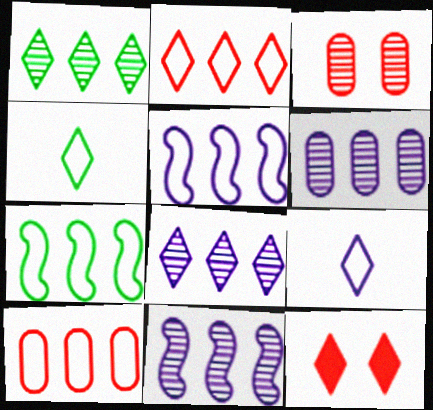[[1, 9, 12], 
[4, 8, 12], 
[6, 8, 11]]